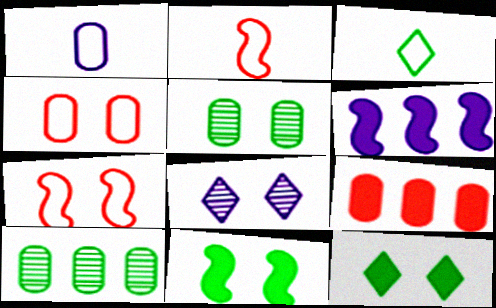[[1, 2, 3], 
[1, 5, 9], 
[1, 6, 8], 
[3, 10, 11], 
[4, 8, 11]]